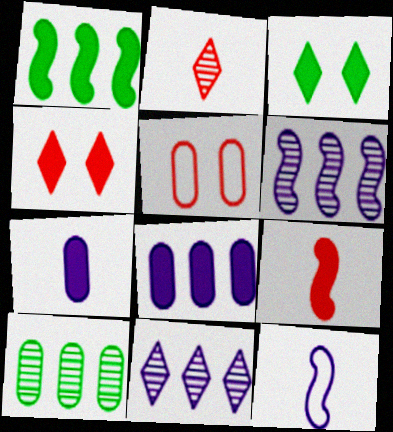[[1, 4, 7], 
[3, 8, 9], 
[4, 10, 12], 
[5, 7, 10]]